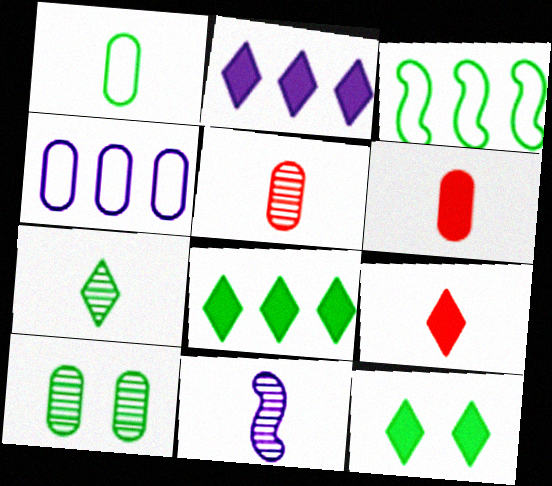[[1, 9, 11], 
[2, 9, 12], 
[4, 6, 10], 
[5, 7, 11]]